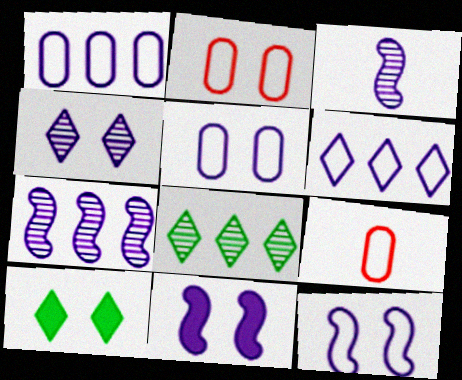[[4, 5, 11], 
[7, 9, 10], 
[8, 9, 11]]